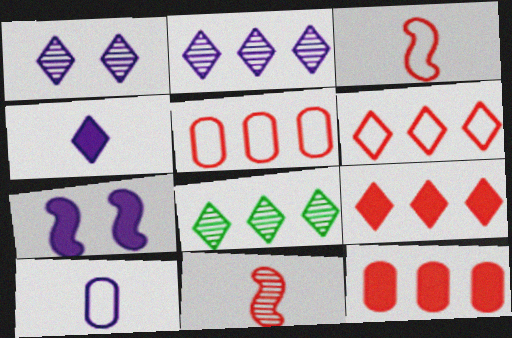[[2, 7, 10]]